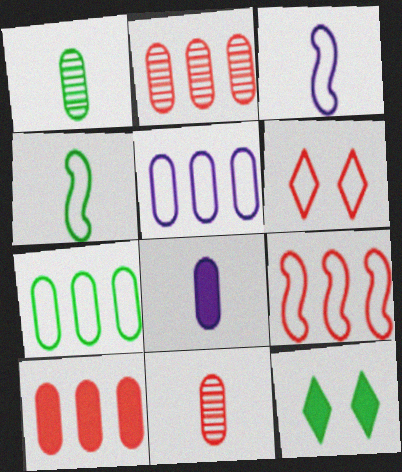[[2, 3, 12], 
[3, 6, 7], 
[4, 5, 6]]